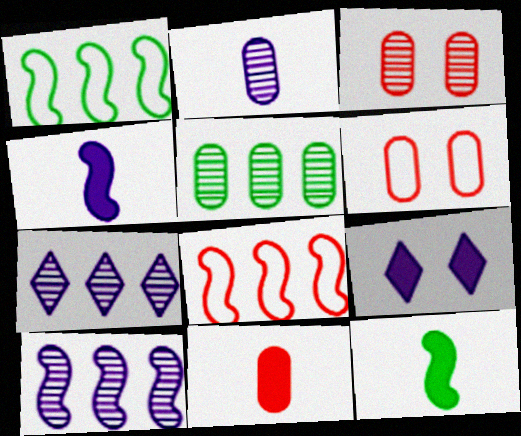[[2, 3, 5], 
[6, 7, 12]]